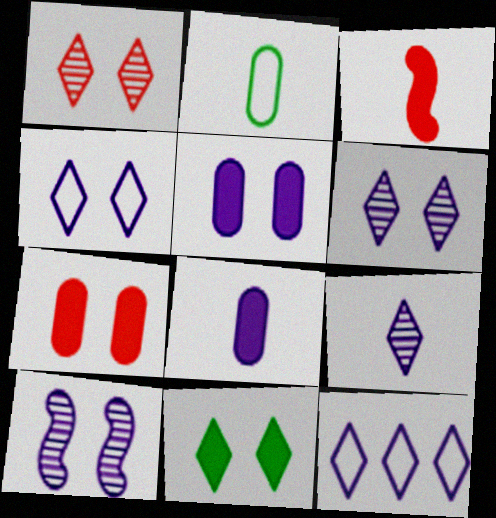[[1, 4, 11], 
[2, 3, 9], 
[4, 5, 10], 
[8, 10, 12]]